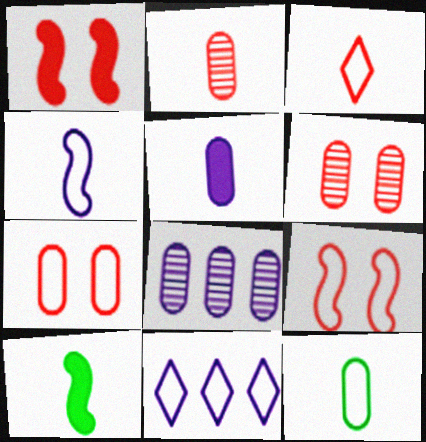[[2, 5, 12], 
[3, 4, 12], 
[6, 10, 11], 
[9, 11, 12]]